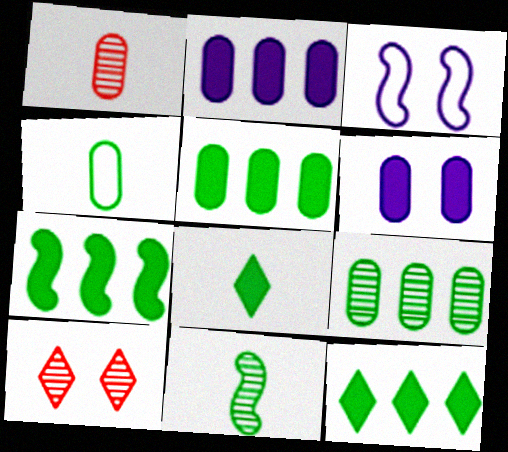[[1, 3, 12], 
[4, 8, 11], 
[5, 7, 12]]